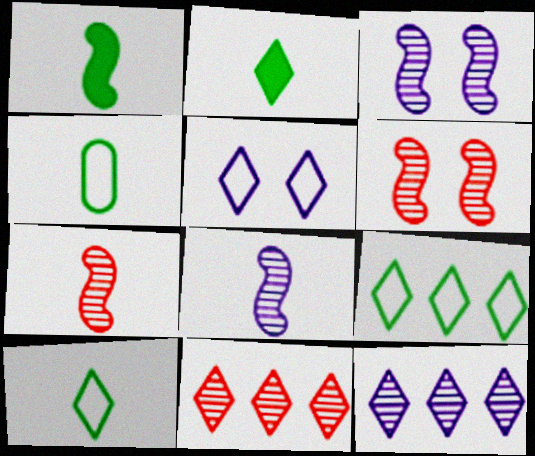[[2, 5, 11]]